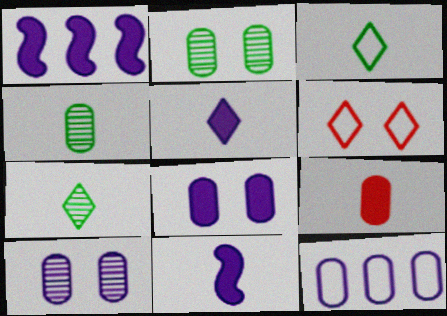[[1, 4, 6], 
[1, 5, 8], 
[2, 9, 12]]